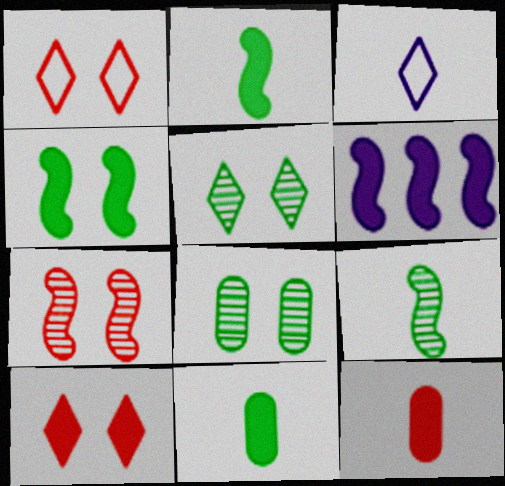[[3, 9, 12], 
[6, 10, 11]]